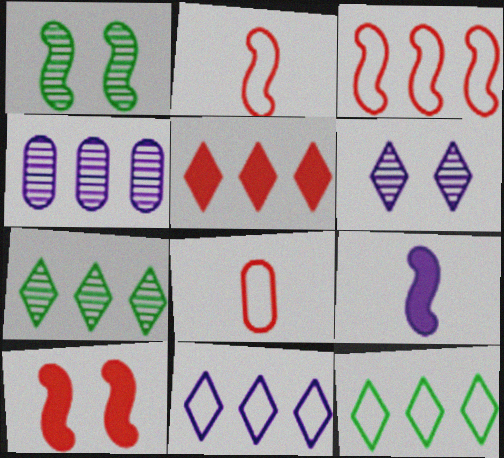[[1, 3, 9], 
[5, 7, 11]]